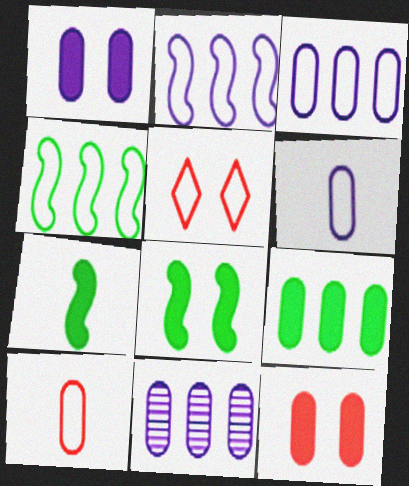[[1, 6, 11], 
[4, 5, 6], 
[5, 7, 11]]